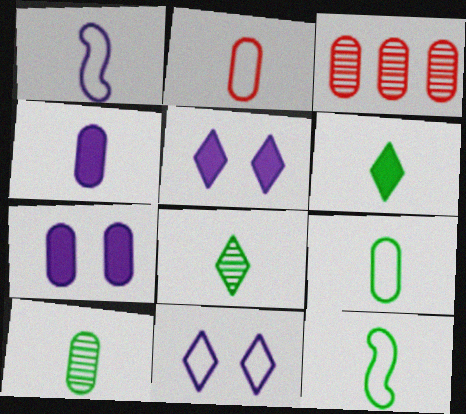[[2, 4, 10], 
[3, 5, 12], 
[3, 7, 9], 
[6, 10, 12]]